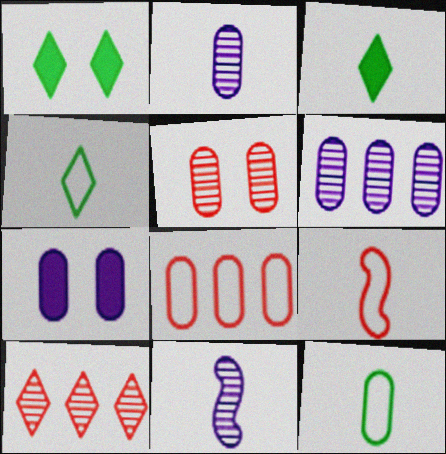[[1, 6, 9], 
[1, 8, 11], 
[2, 3, 9]]